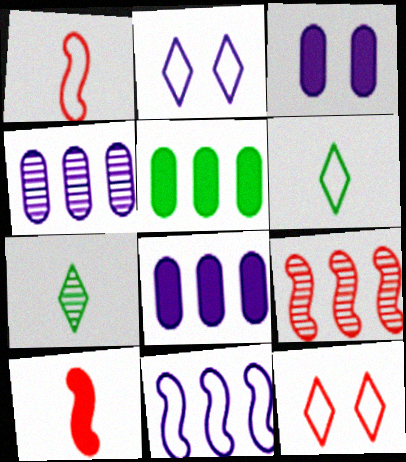[[3, 6, 9]]